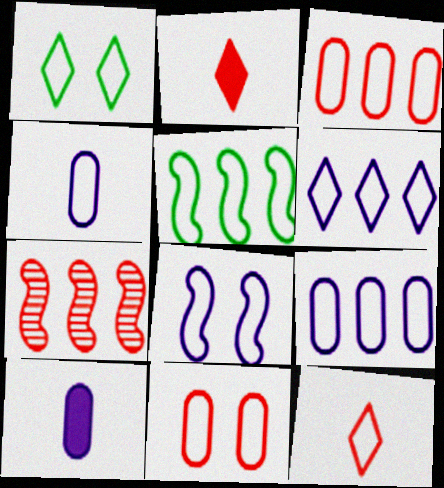[[1, 6, 12], 
[1, 7, 10], 
[1, 8, 11], 
[2, 7, 11], 
[3, 5, 6], 
[4, 6, 8]]